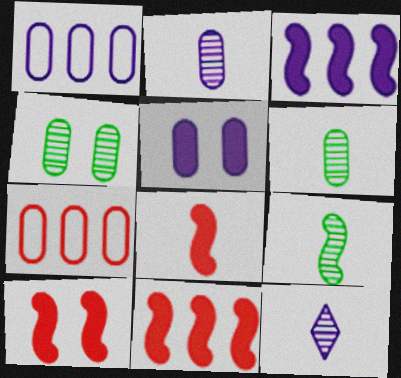[[1, 2, 5], 
[5, 6, 7], 
[8, 10, 11]]